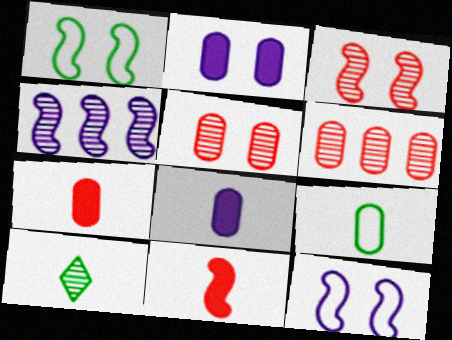[[1, 4, 11], 
[2, 6, 9], 
[4, 5, 10]]